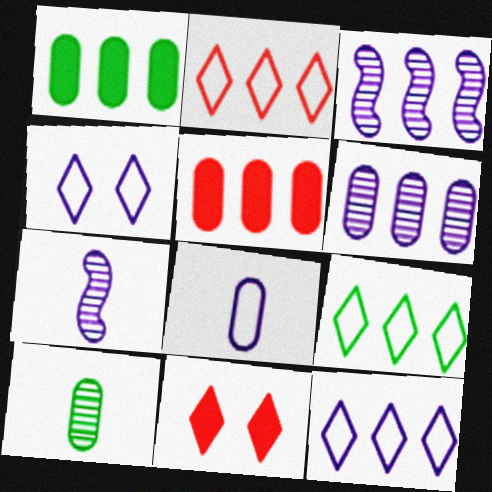[[1, 2, 3], 
[2, 9, 12], 
[3, 5, 9]]